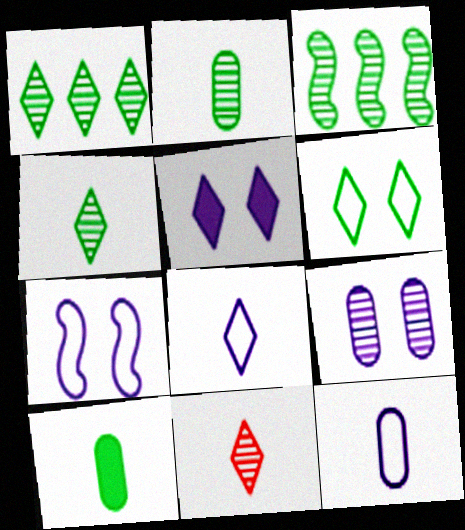[[3, 6, 10], 
[3, 9, 11], 
[5, 7, 9]]